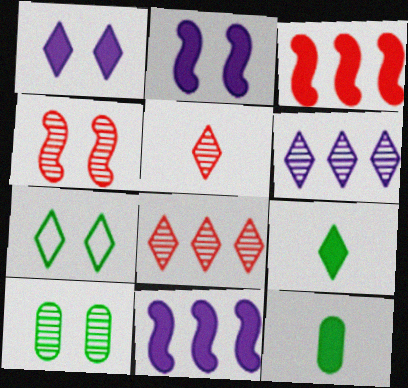[[1, 3, 12]]